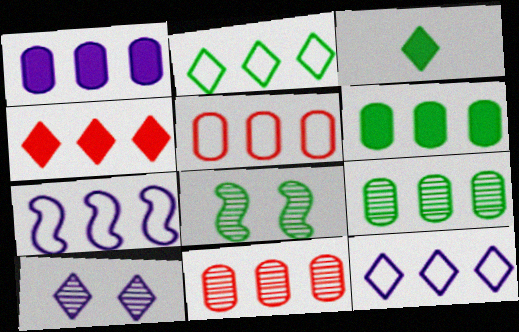[[1, 5, 9], 
[2, 5, 7], 
[4, 7, 9]]